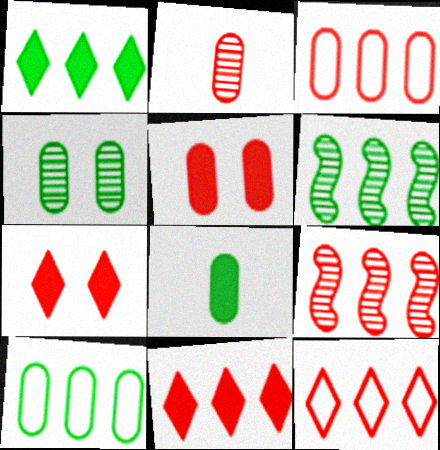[[1, 6, 10], 
[2, 3, 5], 
[3, 9, 11], 
[4, 8, 10]]